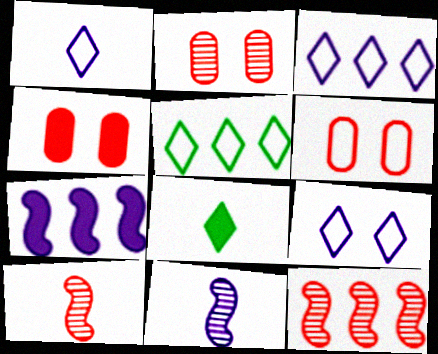[[1, 3, 9], 
[2, 4, 6], 
[4, 5, 11], 
[4, 7, 8]]